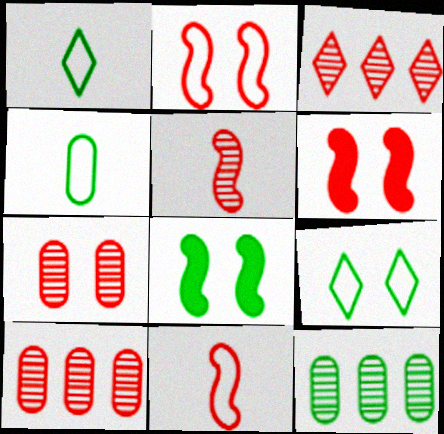[[1, 8, 12], 
[3, 5, 7]]